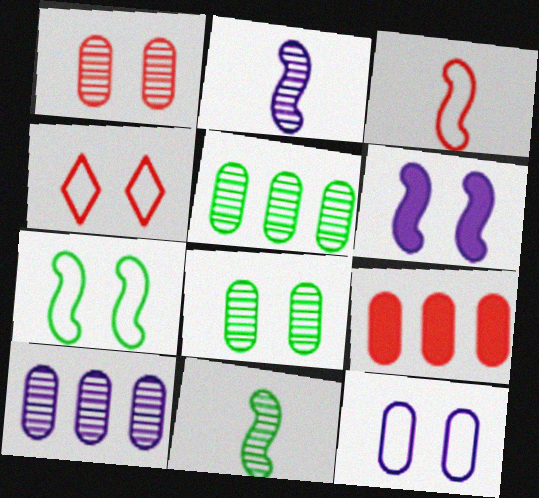[[4, 6, 8], 
[4, 7, 12]]